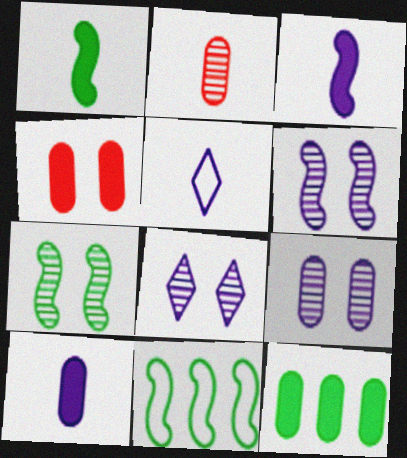[[1, 2, 5], 
[1, 7, 11], 
[4, 10, 12], 
[6, 8, 9]]